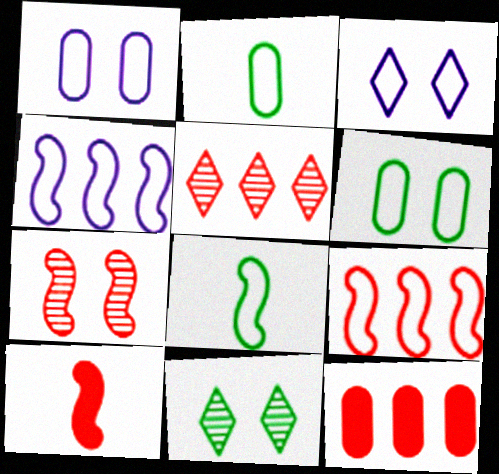[[2, 3, 9], 
[5, 9, 12], 
[7, 9, 10]]